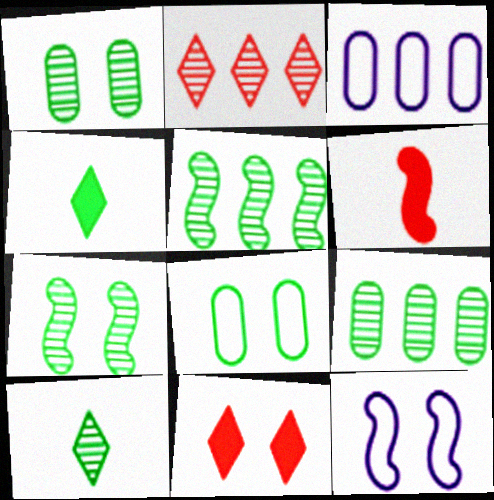[[1, 5, 10], 
[1, 11, 12], 
[4, 5, 8], 
[5, 6, 12], 
[7, 9, 10]]